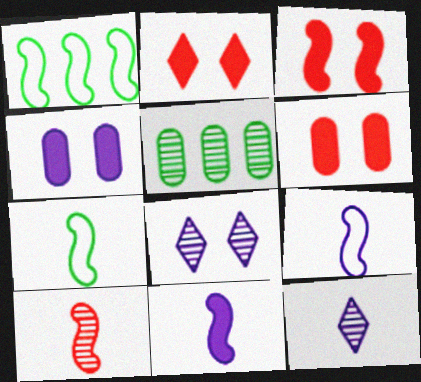[[1, 6, 12], 
[2, 3, 6], 
[2, 5, 9], 
[5, 8, 10], 
[7, 10, 11]]